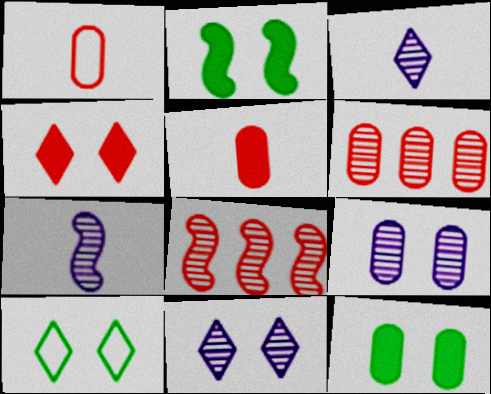[[1, 4, 8], 
[4, 10, 11]]